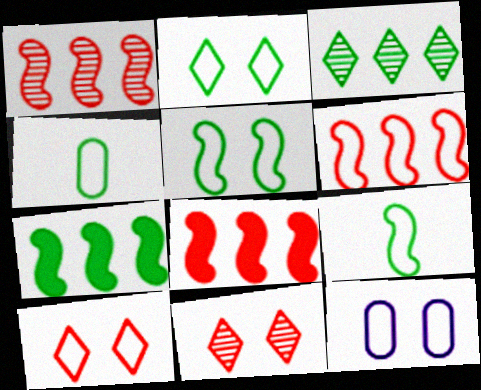[[1, 6, 8], 
[5, 10, 12]]